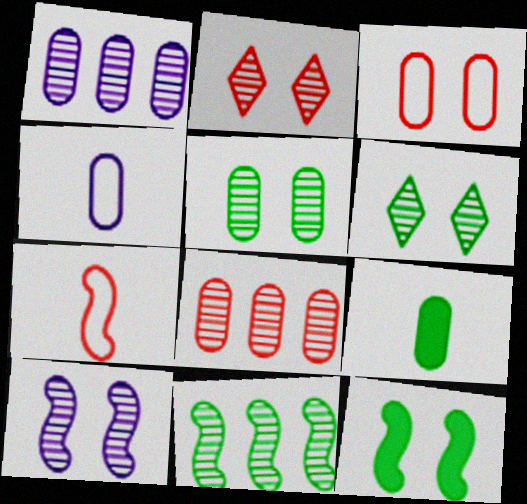[[1, 3, 9], 
[2, 5, 10]]